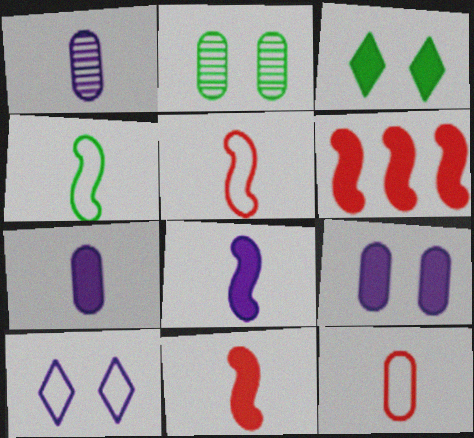[[3, 6, 7]]